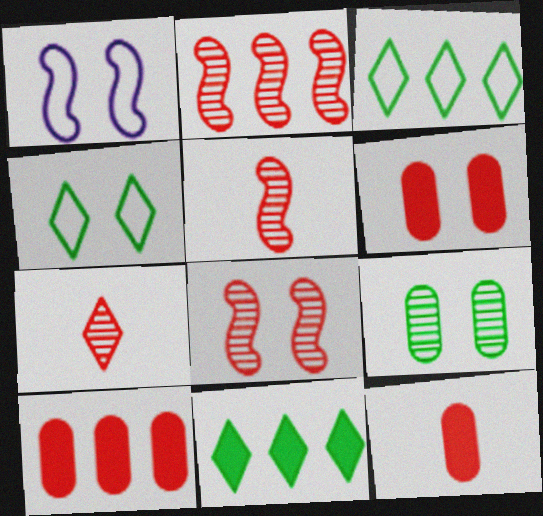[[2, 5, 8], 
[6, 10, 12]]